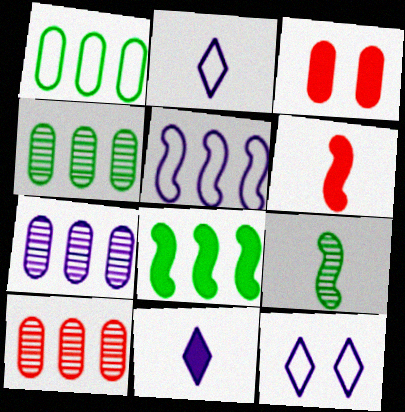[[3, 8, 11], 
[4, 6, 12], 
[4, 7, 10]]